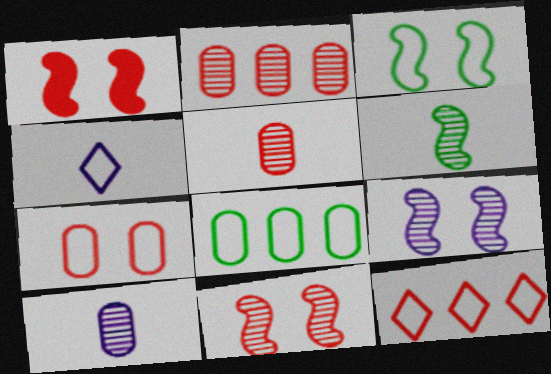[[1, 3, 9], 
[1, 5, 12]]